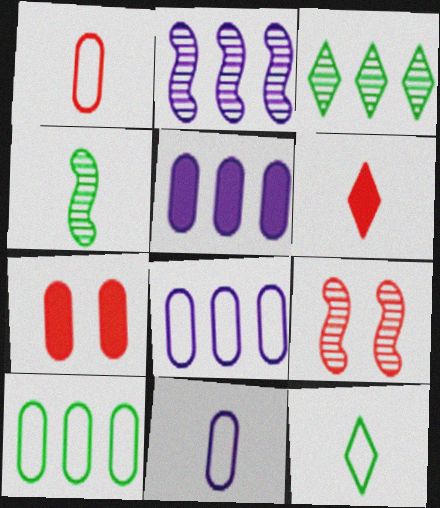[[2, 4, 9], 
[2, 7, 12], 
[4, 6, 11], 
[5, 9, 12]]